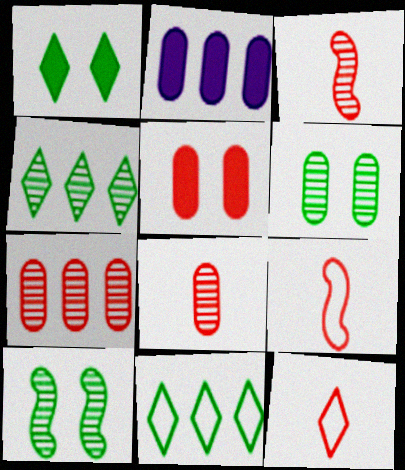[[2, 10, 12]]